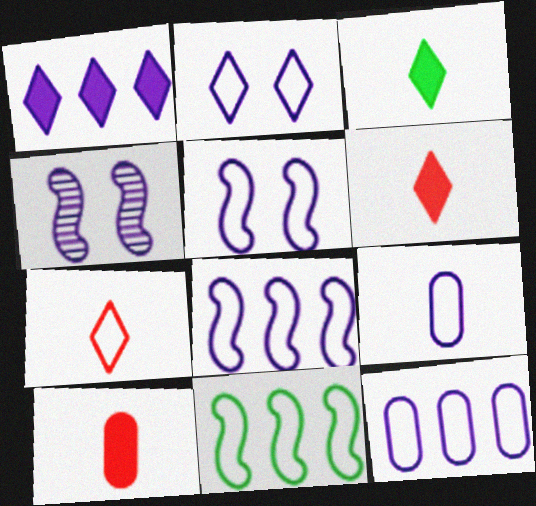[[1, 4, 9], 
[2, 8, 9]]